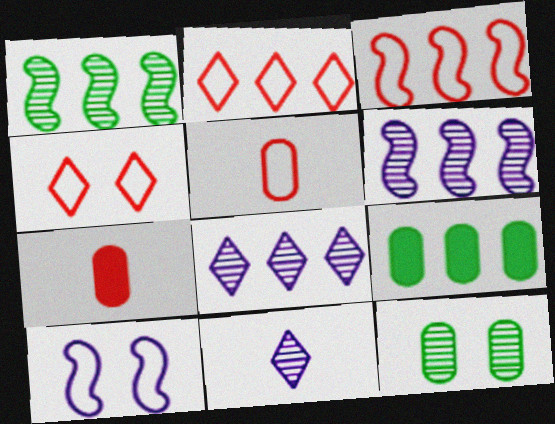[[2, 6, 9], 
[3, 4, 5], 
[3, 8, 9]]